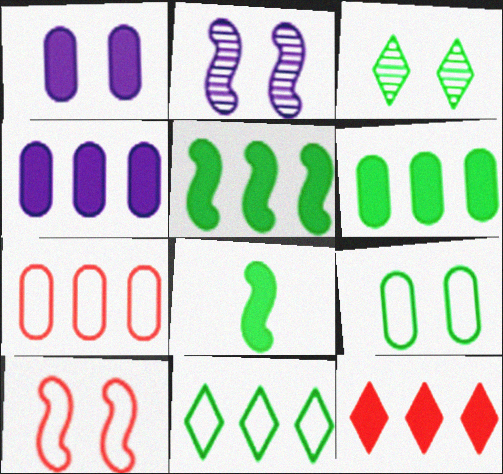[[1, 3, 10], 
[1, 8, 12], 
[4, 5, 12]]